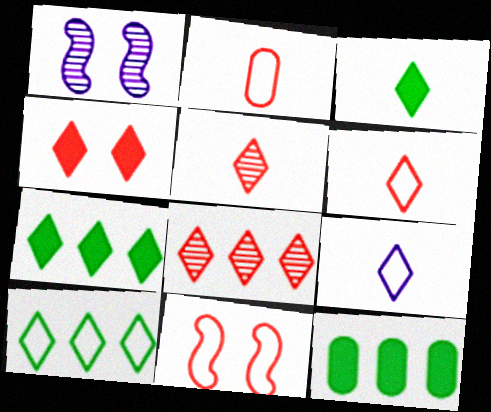[[1, 2, 7], 
[1, 6, 12], 
[3, 5, 9], 
[4, 6, 8]]